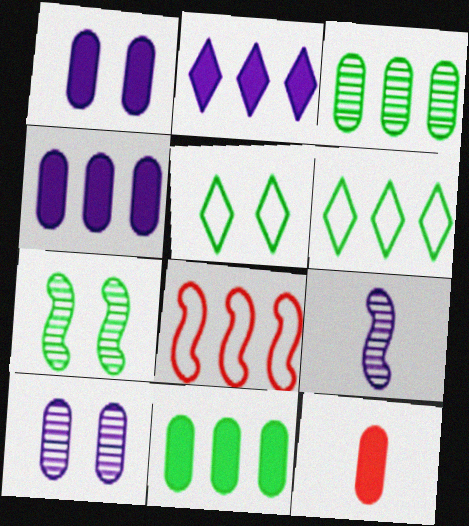[[1, 11, 12], 
[2, 3, 8]]